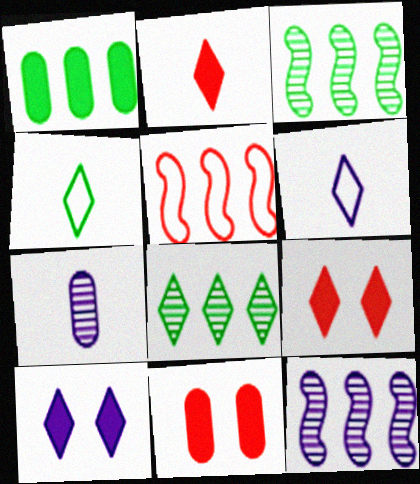[[3, 6, 11], 
[4, 11, 12], 
[6, 8, 9]]